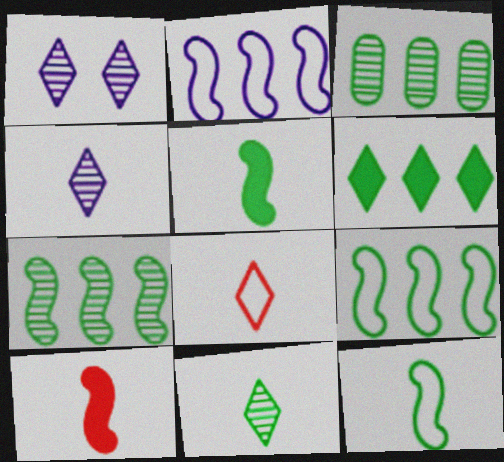[[1, 6, 8], 
[3, 6, 9]]